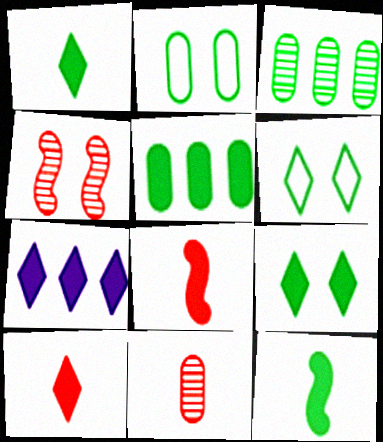[[3, 6, 12], 
[5, 9, 12], 
[7, 9, 10]]